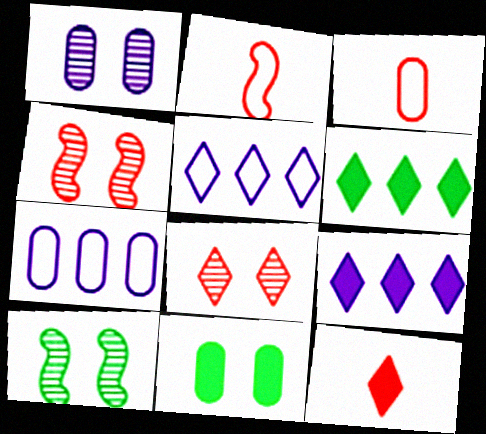[[1, 2, 6], 
[1, 8, 10], 
[3, 9, 10], 
[7, 10, 12]]